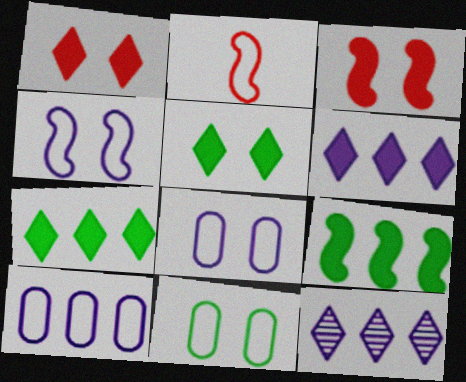[]